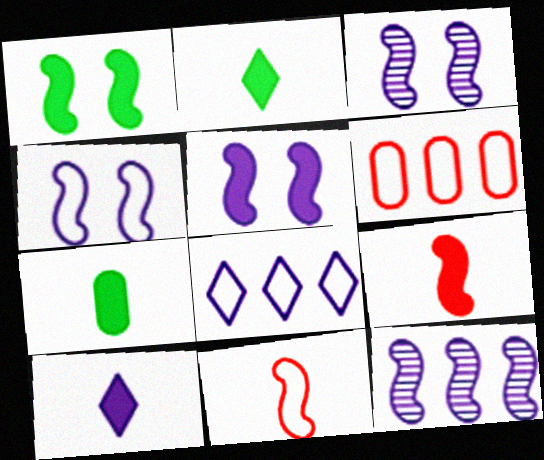[[1, 11, 12], 
[2, 3, 6], 
[3, 4, 5], 
[7, 9, 10]]